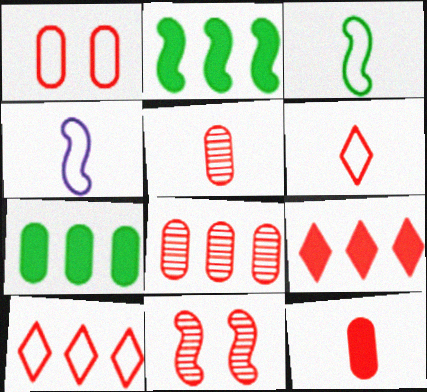[[1, 8, 12], 
[2, 4, 11], 
[10, 11, 12]]